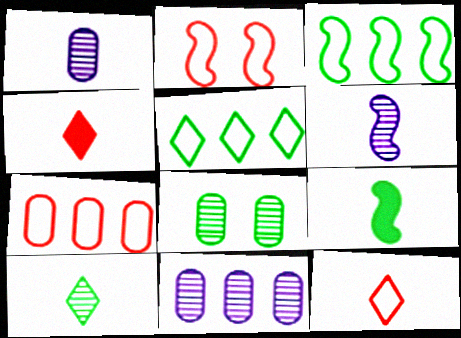[[1, 9, 12], 
[2, 7, 12], 
[5, 8, 9]]